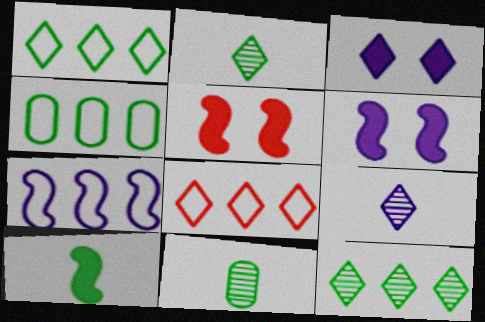[[2, 3, 8], 
[4, 5, 9], 
[4, 7, 8], 
[6, 8, 11]]